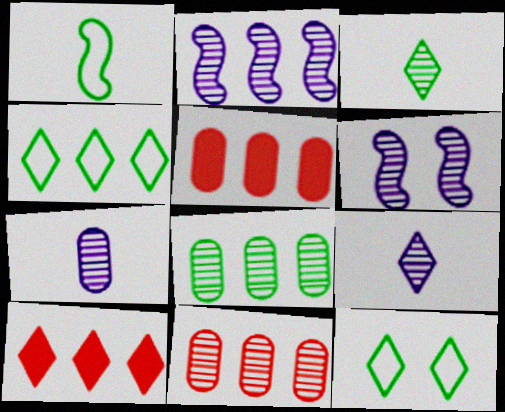[[2, 4, 5], 
[3, 6, 11], 
[9, 10, 12]]